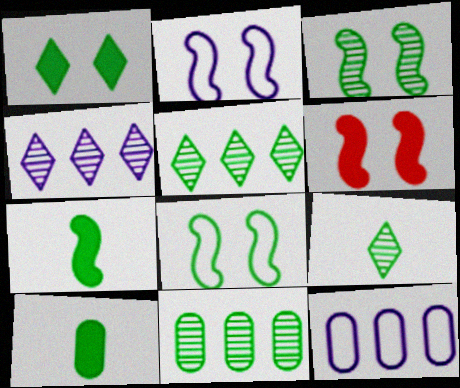[[2, 3, 6], 
[3, 9, 11], 
[5, 8, 10], 
[6, 9, 12]]